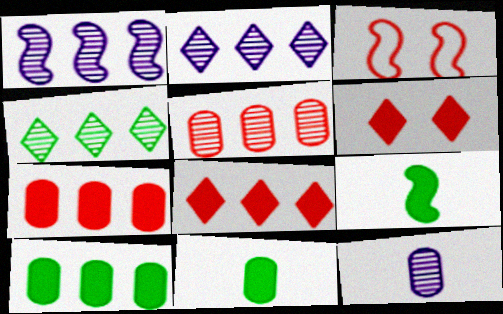[[1, 3, 9], 
[1, 4, 5], 
[2, 3, 11]]